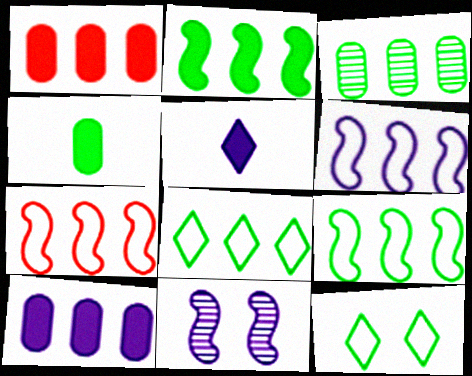[[2, 3, 8], 
[6, 7, 9]]